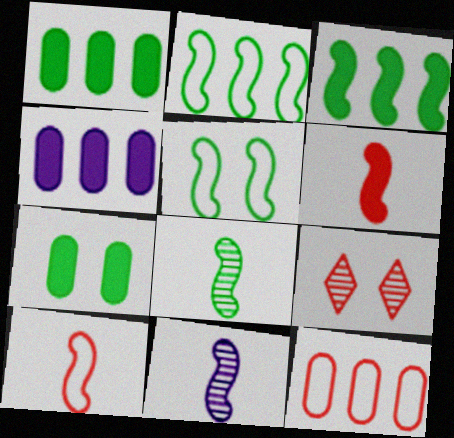[[3, 5, 8], 
[6, 9, 12]]